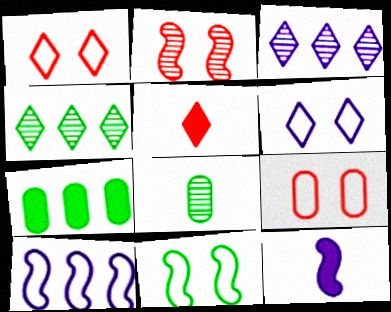[[2, 3, 8], 
[4, 5, 6], 
[4, 9, 12], 
[6, 9, 11]]